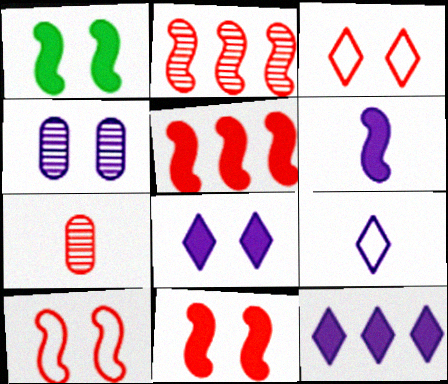[[1, 3, 4], 
[1, 5, 6], 
[3, 5, 7]]